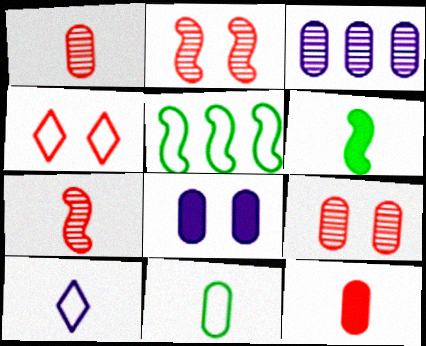[[1, 6, 10], 
[3, 4, 6]]